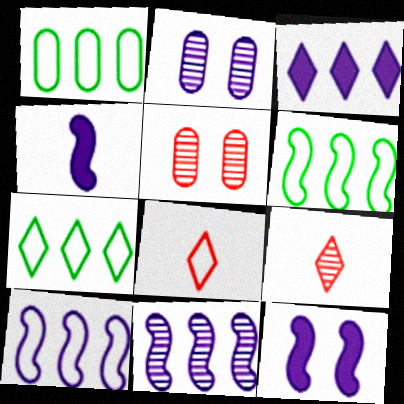[[1, 6, 7], 
[1, 9, 12], 
[4, 5, 7]]